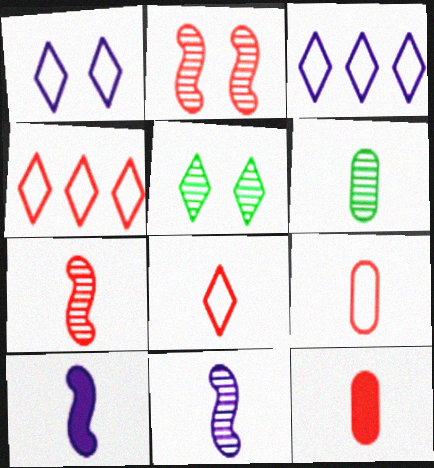[[2, 4, 12], 
[6, 8, 10], 
[7, 8, 12]]